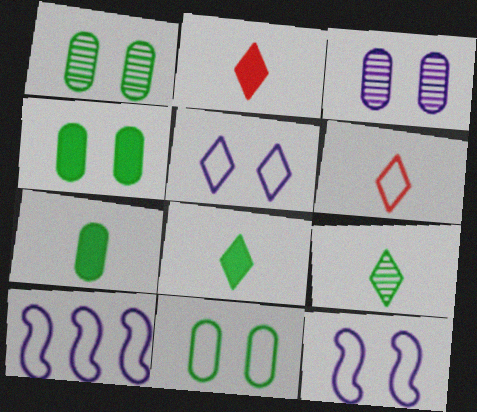[[1, 2, 10], 
[1, 4, 11], 
[6, 10, 11]]